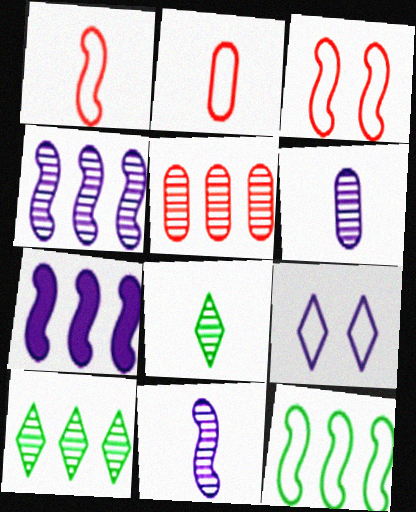[[2, 9, 12], 
[4, 5, 10], 
[6, 7, 9]]